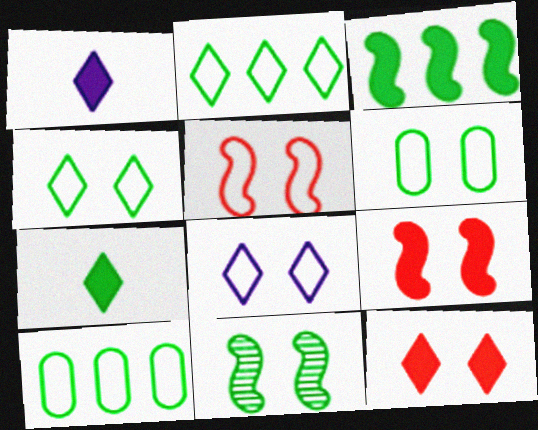[[5, 6, 8], 
[7, 10, 11]]